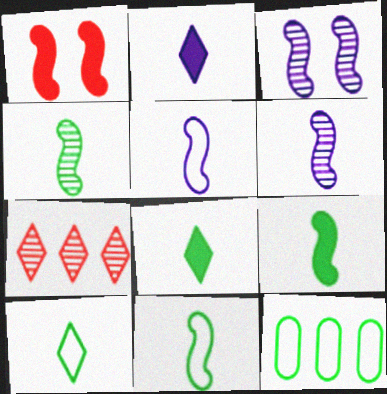[[4, 9, 11]]